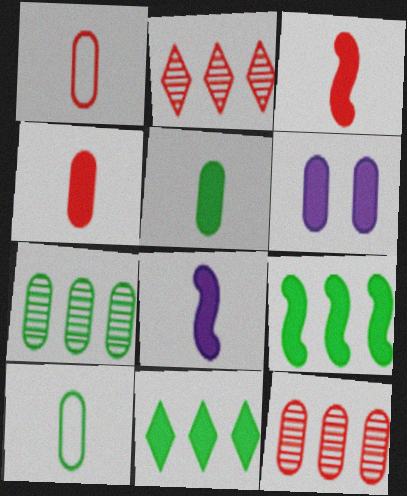[[1, 6, 7], 
[3, 6, 11], 
[6, 10, 12]]